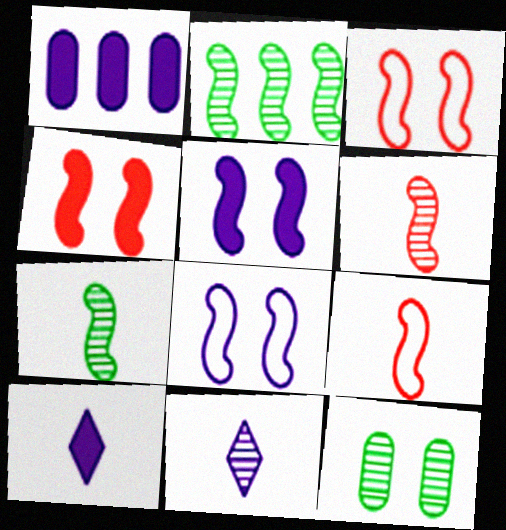[[1, 5, 10], 
[1, 8, 11], 
[2, 5, 9]]